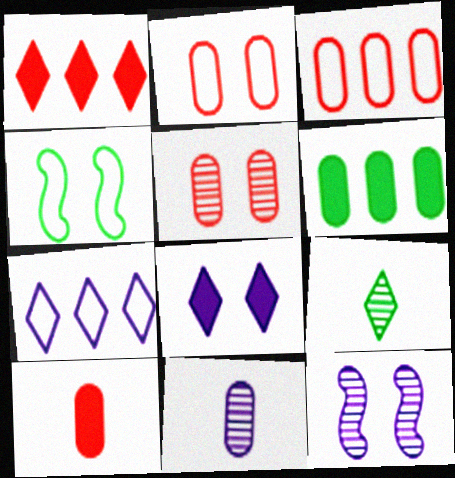[[1, 4, 11], 
[2, 6, 11], 
[3, 5, 10], 
[4, 5, 8], 
[4, 6, 9]]